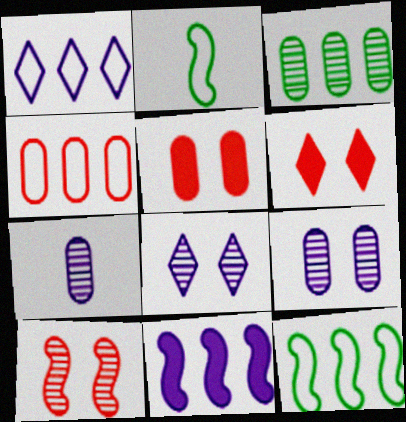[[1, 4, 12], 
[2, 10, 11], 
[6, 7, 12]]